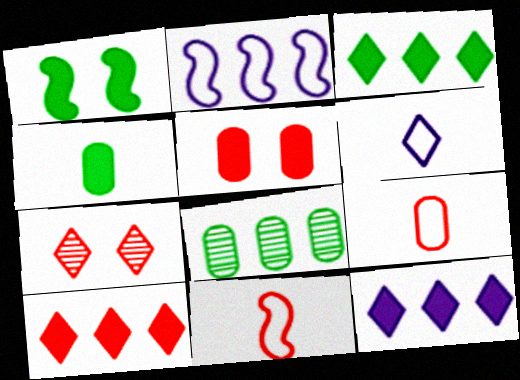[[1, 3, 4], 
[2, 4, 7], 
[2, 8, 10], 
[3, 6, 7], 
[3, 10, 12]]